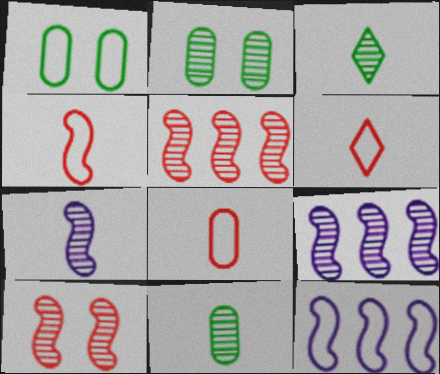[[1, 6, 12], 
[4, 6, 8]]